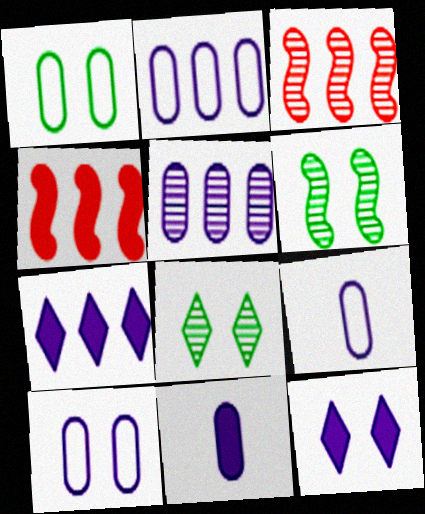[[2, 9, 10], 
[4, 8, 9], 
[5, 10, 11]]